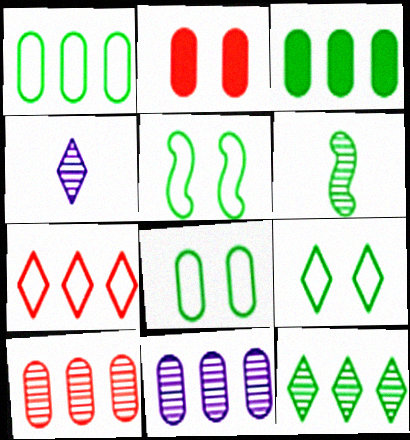[[3, 6, 9], 
[5, 8, 9]]